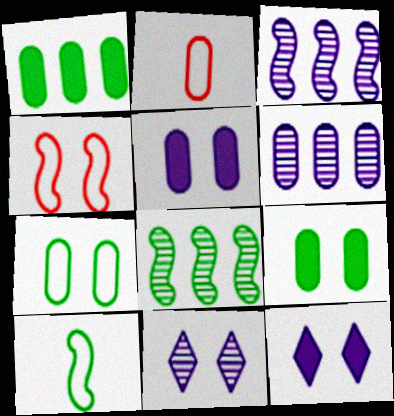[[2, 6, 9], 
[2, 8, 12], 
[4, 9, 11]]